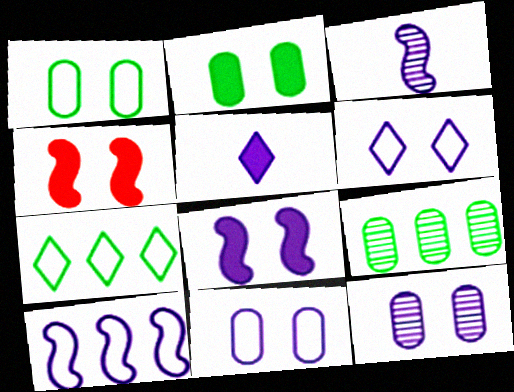[[3, 8, 10], 
[5, 10, 12], 
[6, 8, 12]]